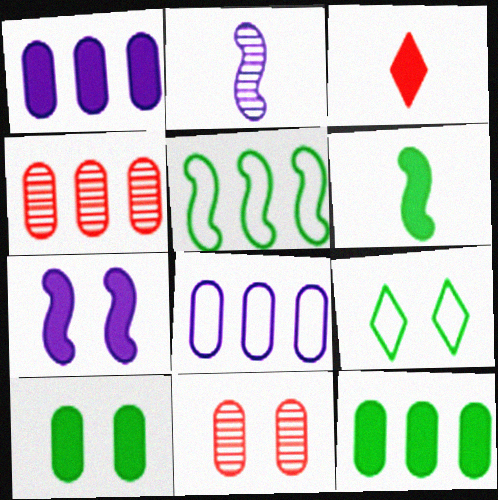[[3, 7, 12], 
[4, 8, 12], 
[7, 9, 11]]